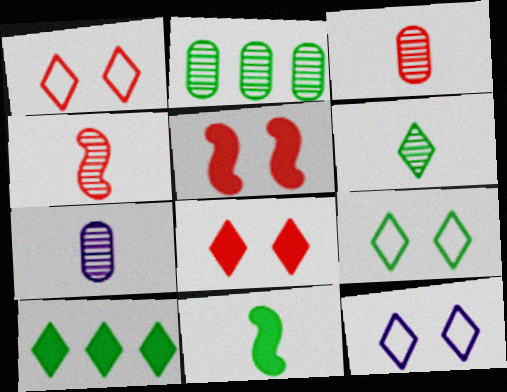[[1, 9, 12], 
[2, 9, 11], 
[4, 6, 7], 
[6, 9, 10]]